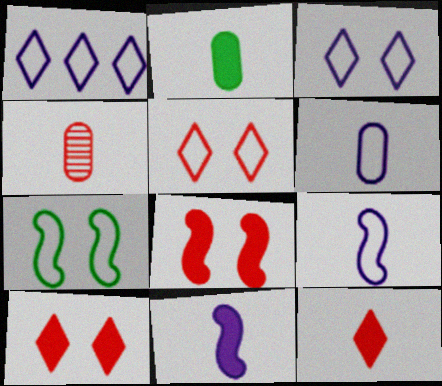[[2, 4, 6], 
[2, 11, 12]]